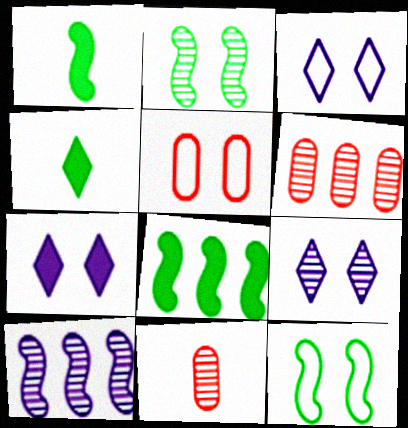[[1, 3, 6], 
[2, 5, 7], 
[3, 5, 12], 
[3, 7, 9], 
[3, 8, 11], 
[4, 5, 10]]